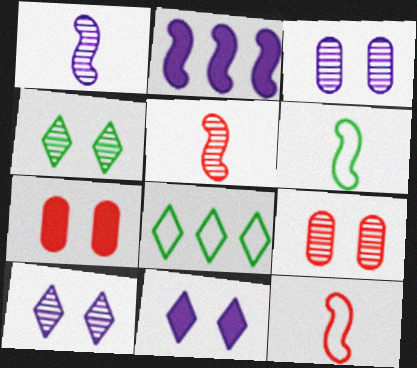[[1, 7, 8]]